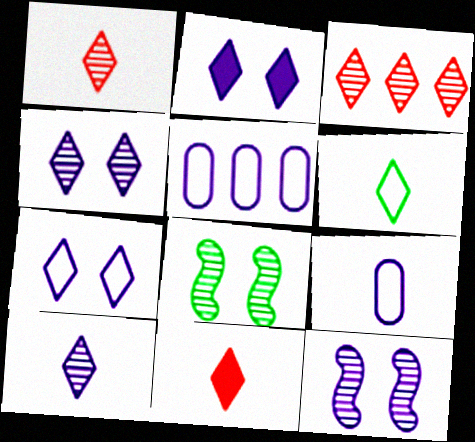[[2, 3, 6], 
[2, 4, 7], 
[5, 8, 11], 
[6, 10, 11]]